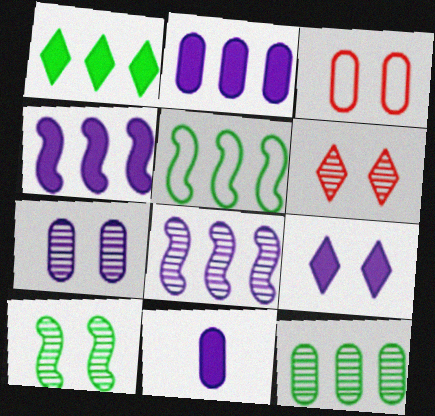[[1, 5, 12], 
[3, 9, 10], 
[3, 11, 12], 
[4, 9, 11], 
[5, 6, 11], 
[6, 7, 10]]